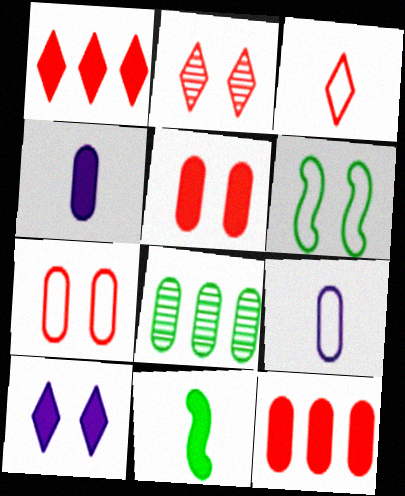[[1, 2, 3], 
[4, 7, 8], 
[5, 8, 9], 
[10, 11, 12]]